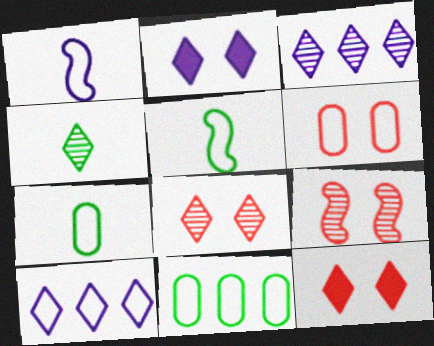[[3, 4, 8], 
[4, 10, 12], 
[5, 6, 10], 
[6, 9, 12]]